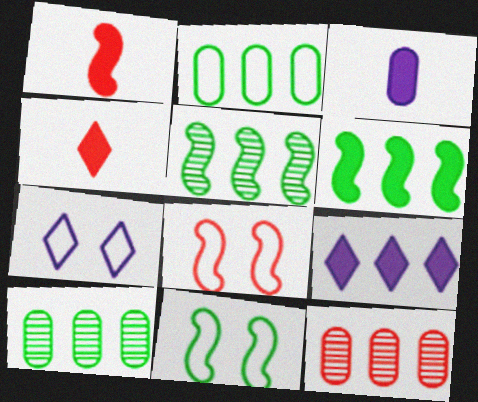[[1, 7, 10], 
[4, 8, 12]]